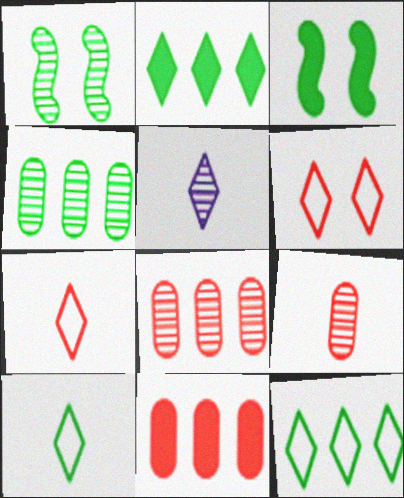[[1, 5, 8], 
[2, 5, 6], 
[3, 4, 10]]